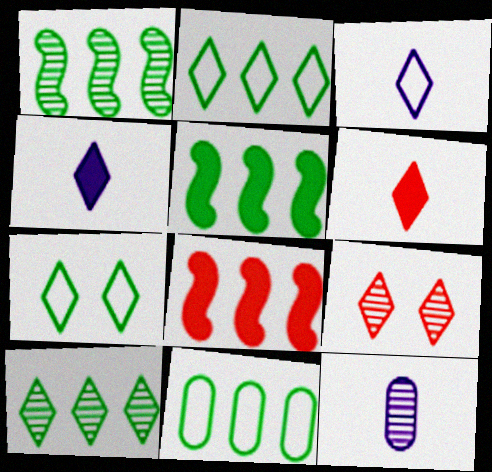[[1, 9, 12], 
[2, 4, 9], 
[5, 10, 11], 
[7, 8, 12]]